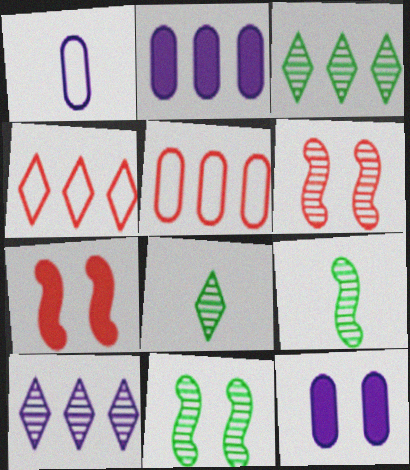[[1, 3, 7], 
[4, 9, 12]]